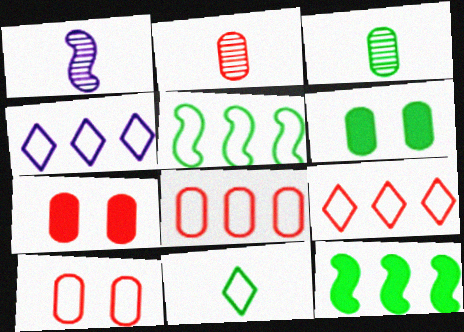[[1, 6, 9], 
[2, 7, 8], 
[4, 5, 8]]